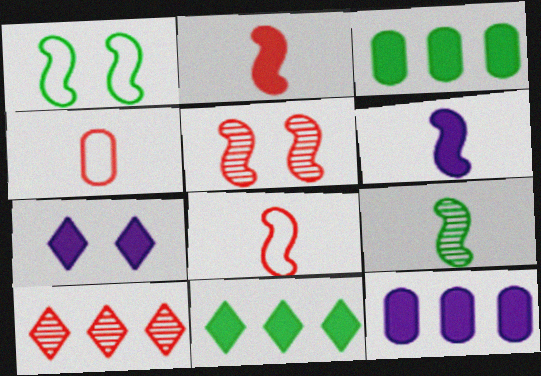[[2, 3, 7], 
[6, 7, 12], 
[6, 8, 9]]